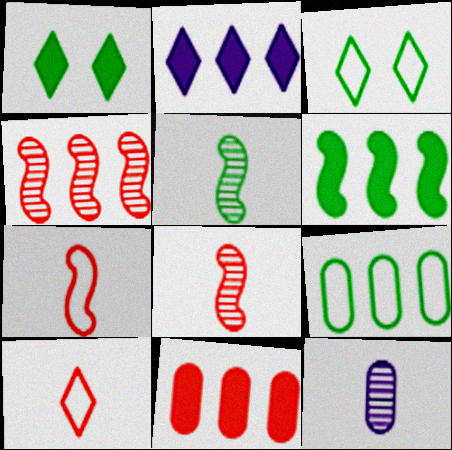[[1, 5, 9], 
[2, 4, 9], 
[2, 6, 11]]